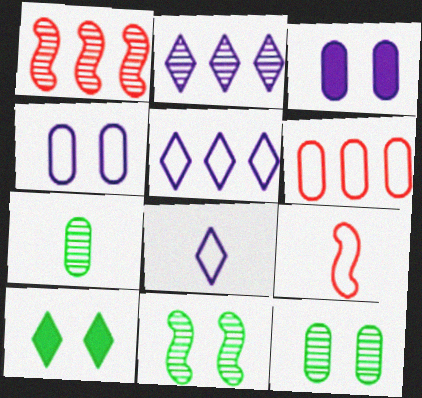[[3, 6, 7]]